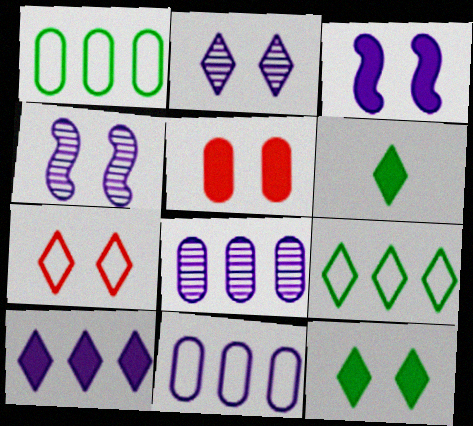[[2, 7, 12], 
[3, 5, 12]]